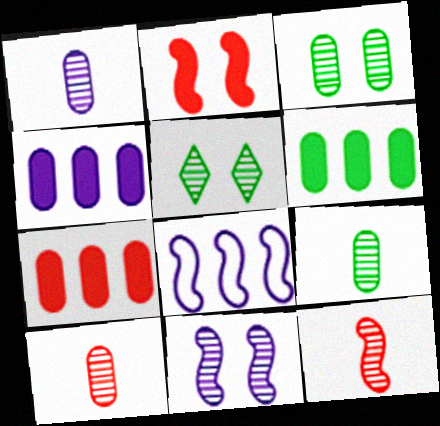[[1, 9, 10], 
[4, 6, 7]]